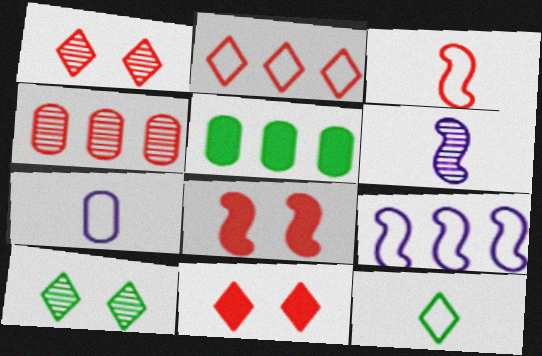[[3, 4, 11], 
[3, 7, 12], 
[4, 6, 10]]